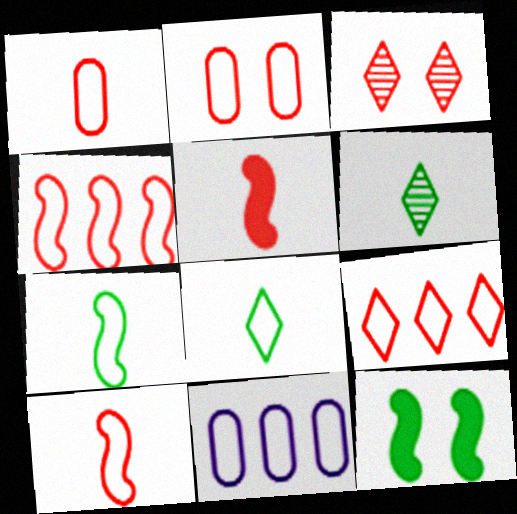[[2, 9, 10]]